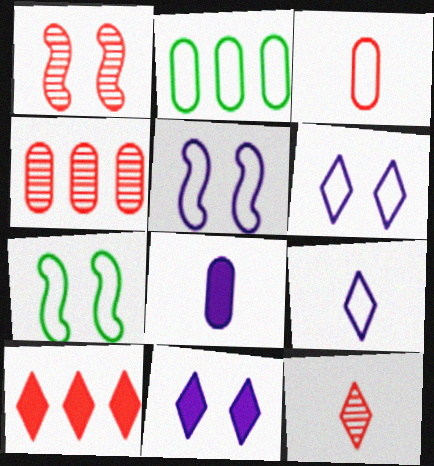[[1, 3, 10], 
[1, 4, 12]]